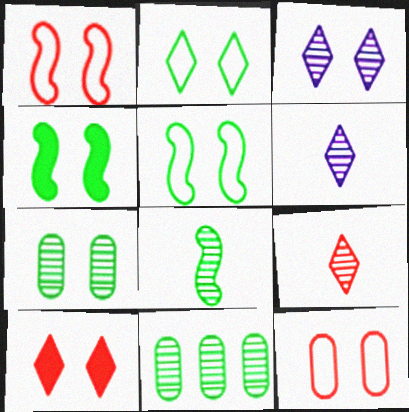[[2, 3, 10], 
[2, 4, 7], 
[3, 4, 12]]